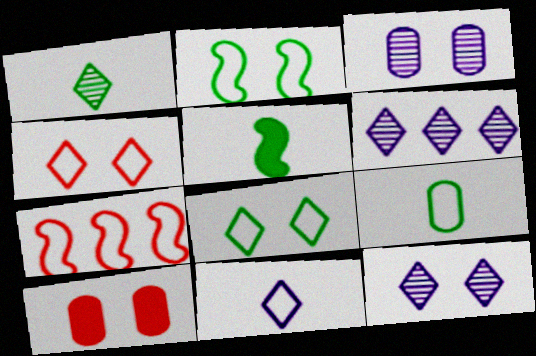[[1, 5, 9], 
[2, 10, 12]]